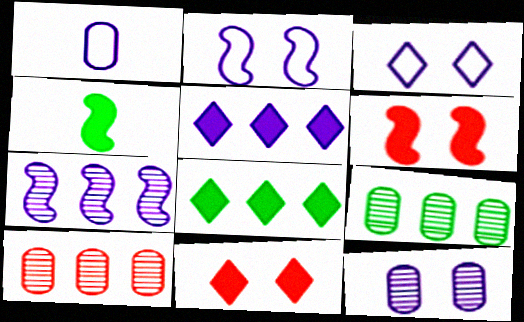[[3, 4, 10]]